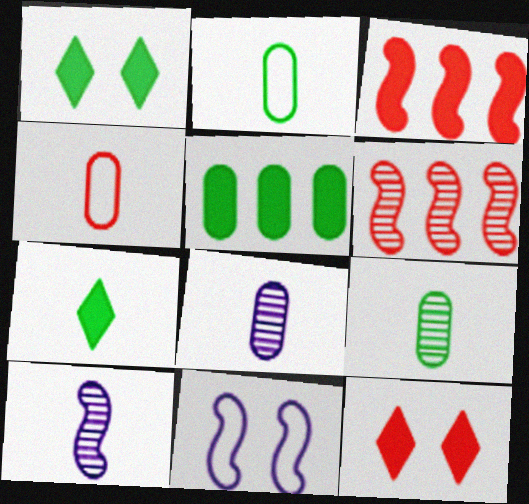[[4, 6, 12], 
[4, 7, 10]]